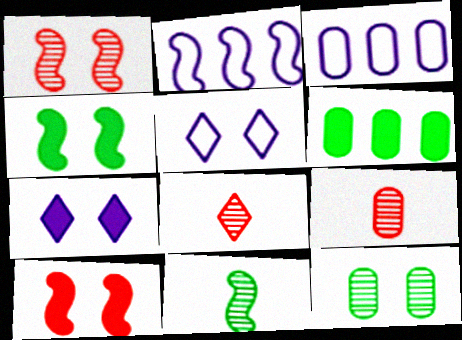[[2, 10, 11], 
[3, 4, 8], 
[5, 10, 12]]